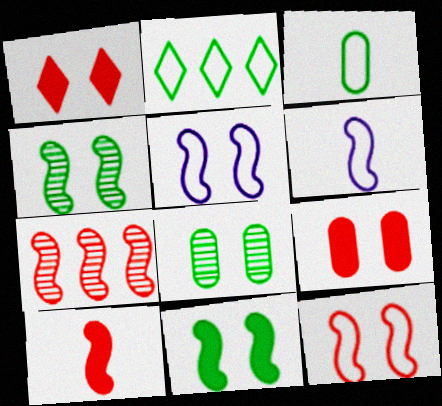[[1, 5, 8], 
[6, 7, 11], 
[7, 10, 12]]